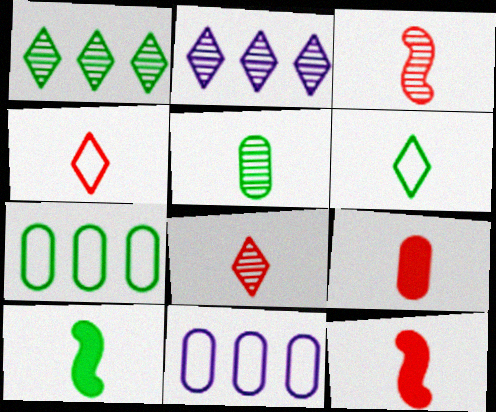[[3, 4, 9], 
[5, 6, 10]]